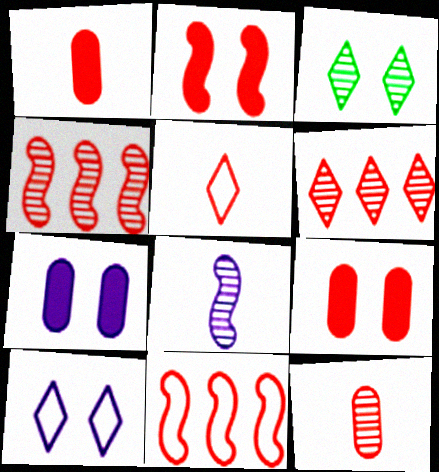[[4, 5, 9]]